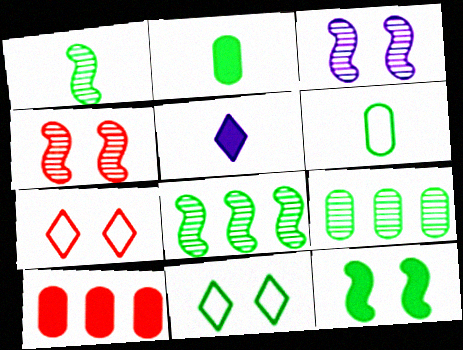[[2, 8, 11], 
[5, 10, 12]]